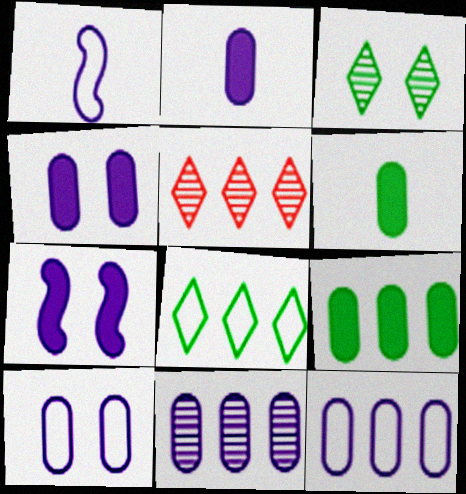[[2, 10, 11]]